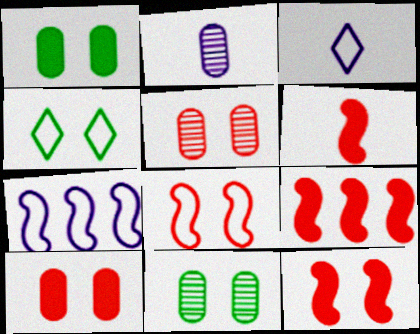[[2, 4, 9], 
[3, 9, 11], 
[6, 9, 12]]